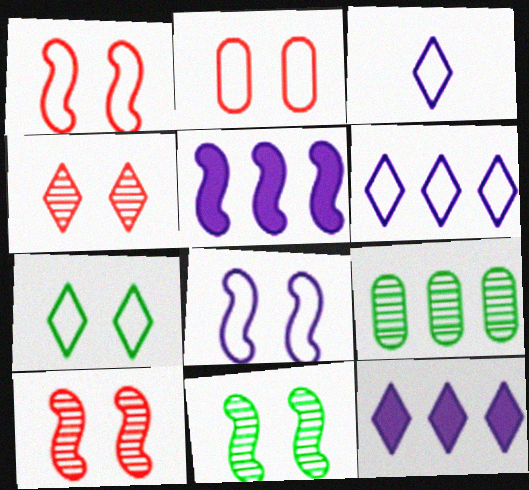[[2, 7, 8]]